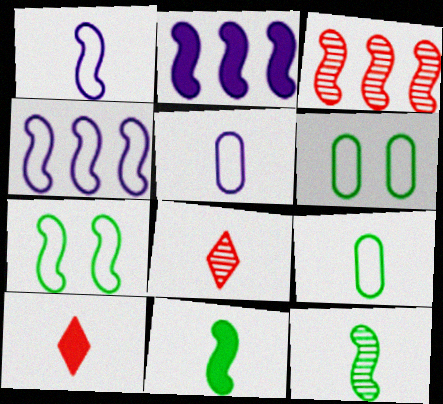[[2, 6, 8], 
[5, 8, 11], 
[5, 10, 12]]